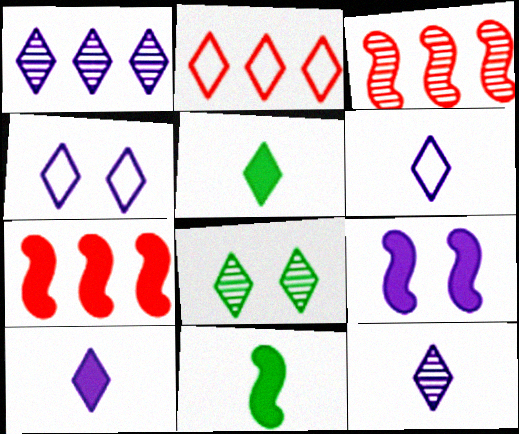[[1, 4, 10], 
[2, 8, 10], 
[6, 10, 12], 
[7, 9, 11]]